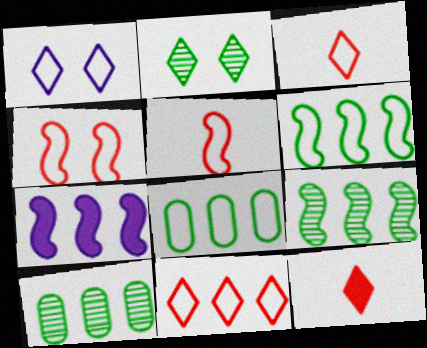[[1, 5, 8], 
[7, 10, 11]]